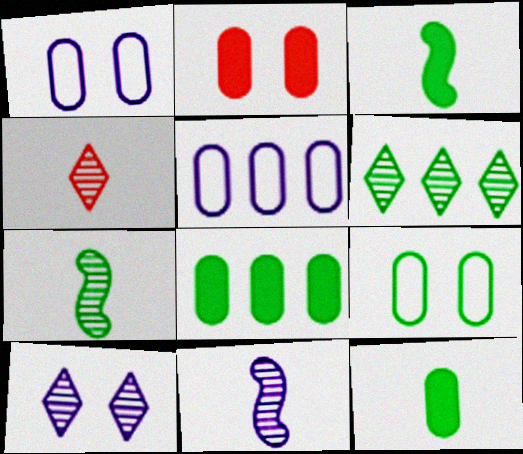[[3, 6, 9], 
[4, 6, 10]]